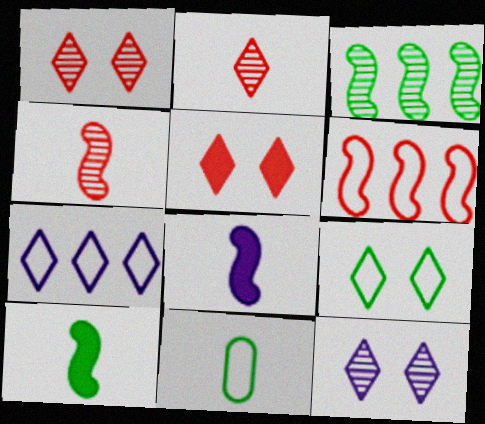[[2, 8, 11], 
[5, 9, 12]]